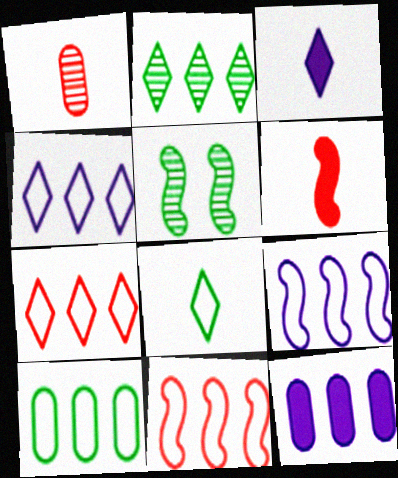[[2, 11, 12], 
[4, 10, 11], 
[5, 6, 9], 
[7, 9, 10]]